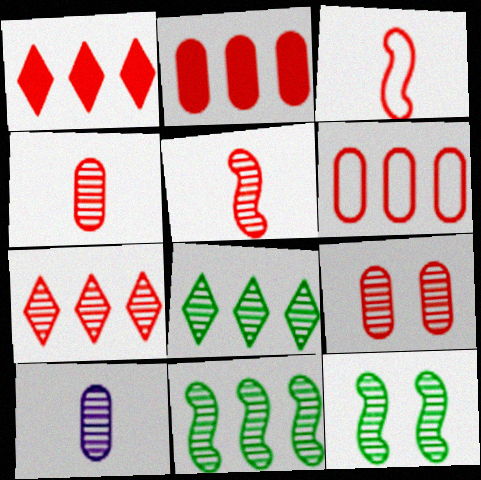[[1, 3, 9], 
[5, 7, 9], 
[7, 10, 12]]